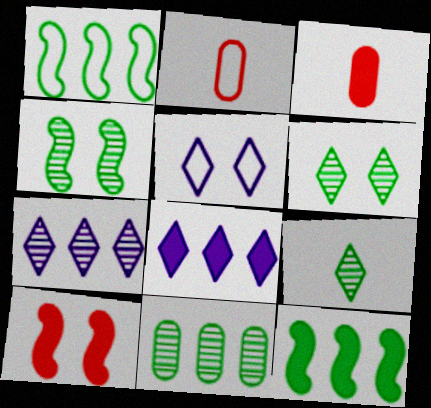[[1, 2, 5], 
[2, 4, 8], 
[4, 9, 11]]